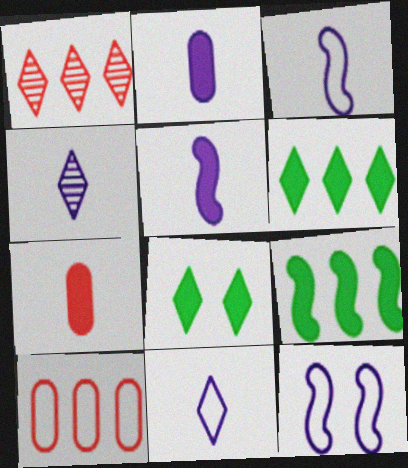[[1, 8, 11], 
[2, 3, 4]]